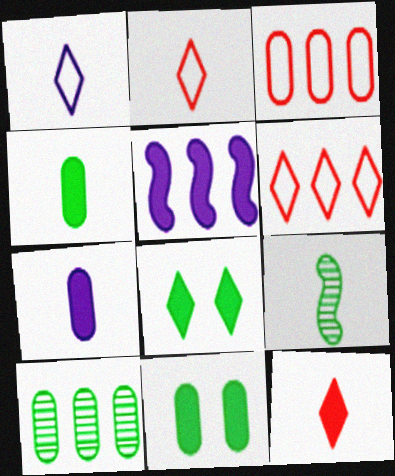[[2, 7, 9], 
[5, 6, 10], 
[5, 11, 12]]